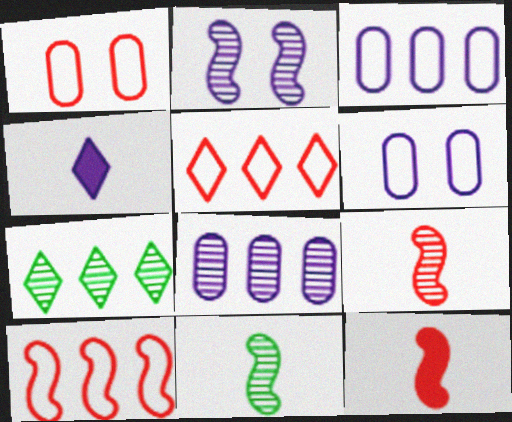[[2, 3, 4], 
[6, 7, 12]]